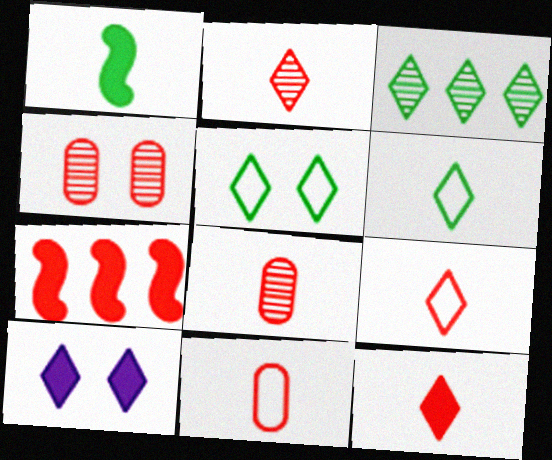[[2, 9, 12], 
[3, 9, 10], 
[4, 7, 9]]